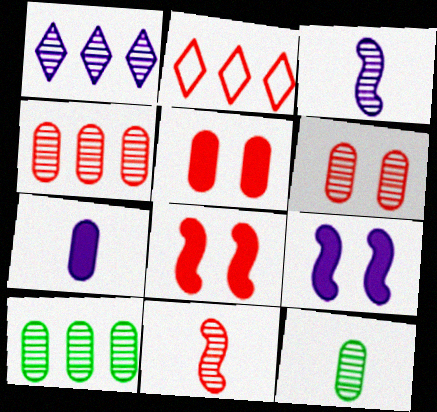[[2, 5, 11], 
[2, 9, 12]]